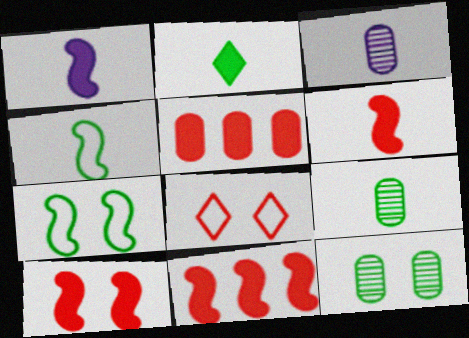[[2, 4, 9], 
[6, 10, 11]]